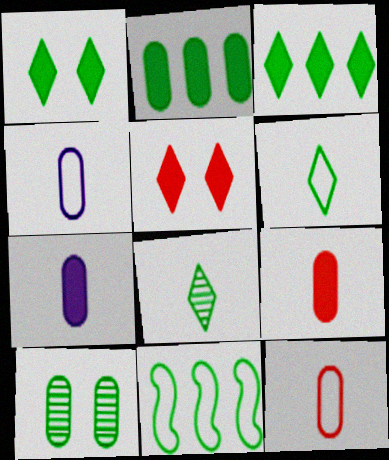[]